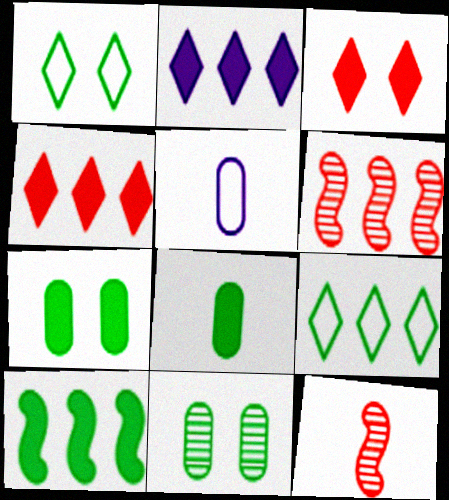[]